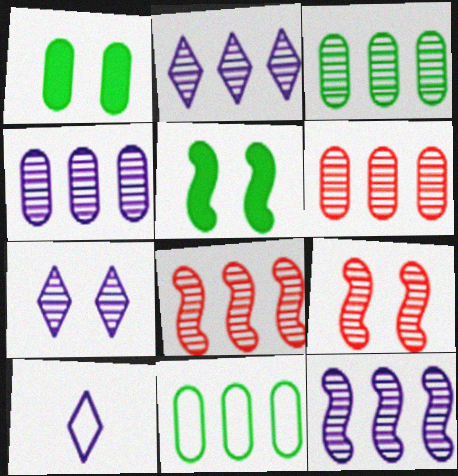[[1, 8, 10], 
[2, 3, 8], 
[2, 4, 12], 
[3, 4, 6], 
[5, 6, 10]]